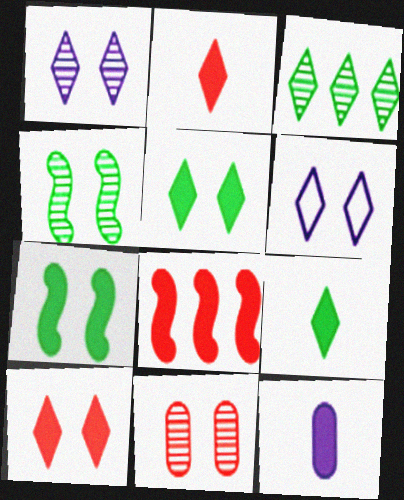[[1, 4, 11], 
[2, 3, 6], 
[5, 8, 12], 
[6, 7, 11]]